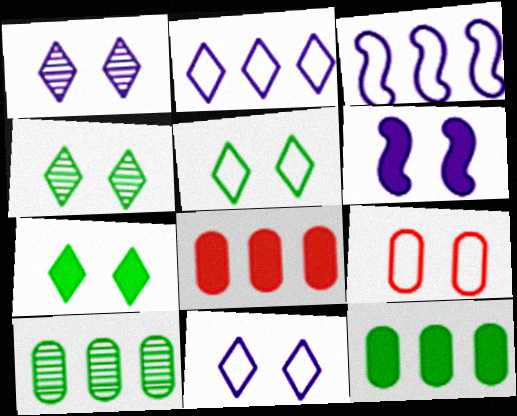[[4, 5, 7], 
[4, 6, 9]]